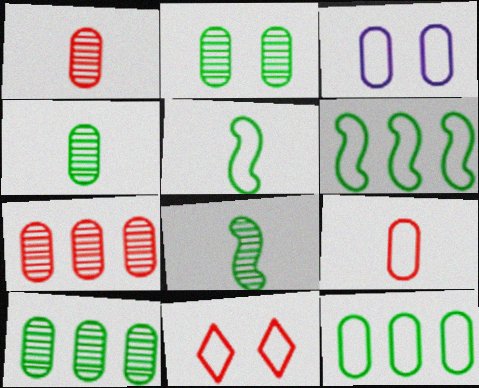[[2, 4, 10], 
[3, 9, 12]]